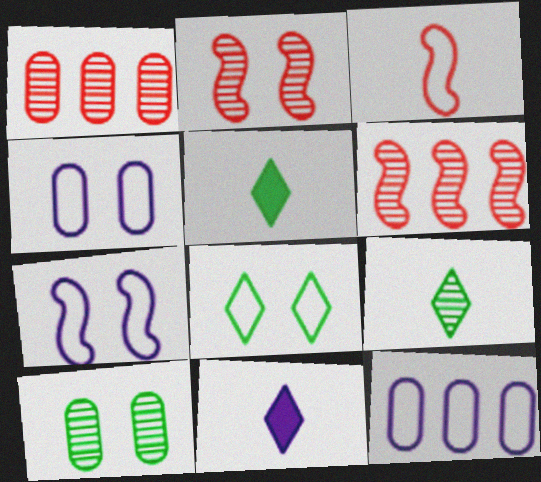[[1, 5, 7], 
[2, 5, 12], 
[3, 8, 12], 
[4, 5, 6]]